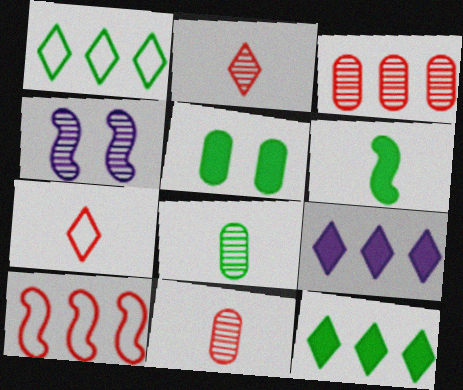[[4, 6, 10], 
[5, 6, 12]]